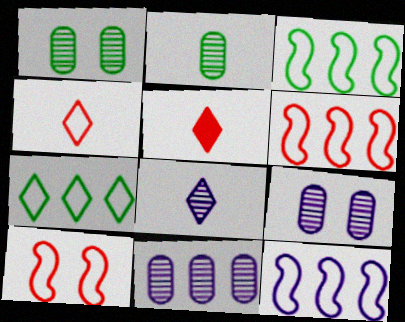[[1, 5, 12], 
[3, 5, 9], 
[3, 6, 12]]